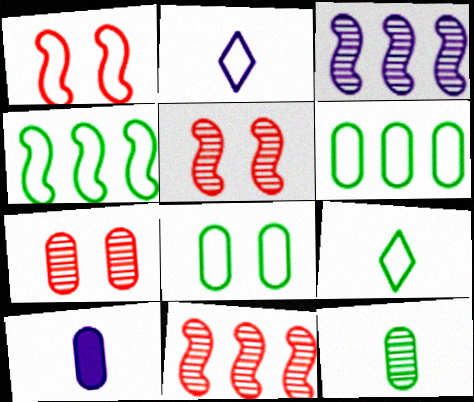[[1, 2, 6], 
[4, 8, 9], 
[6, 7, 10]]